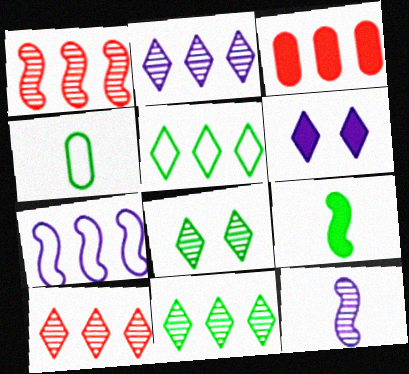[[1, 4, 6], 
[2, 10, 11], 
[3, 6, 9], 
[3, 7, 11]]